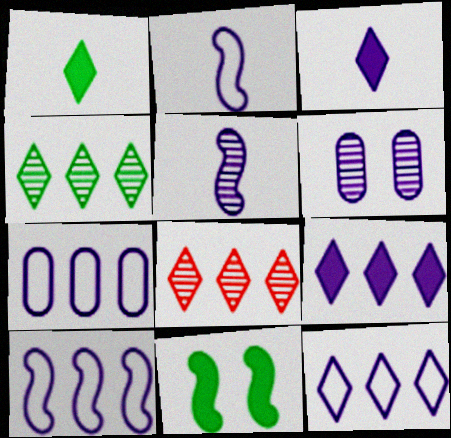[[2, 6, 9], 
[3, 6, 10], 
[7, 10, 12]]